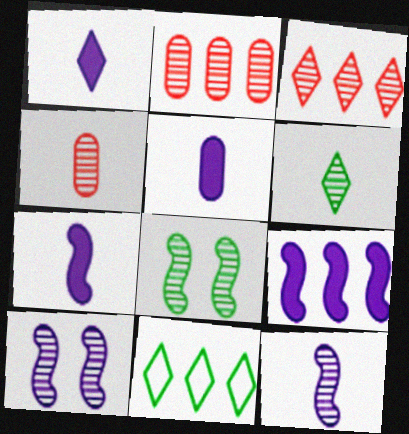[[1, 5, 7], 
[2, 6, 10], 
[2, 9, 11], 
[4, 6, 12]]